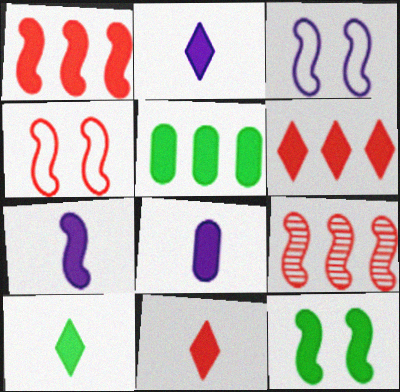[[1, 7, 12], 
[2, 7, 8], 
[2, 10, 11], 
[5, 10, 12], 
[6, 8, 12]]